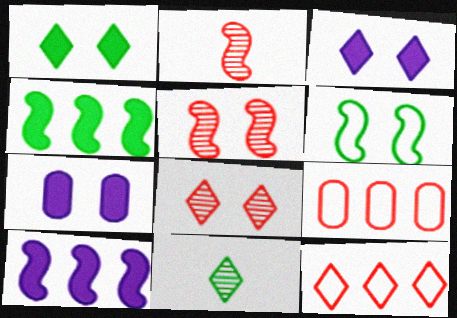[[2, 6, 10], 
[3, 11, 12], 
[6, 7, 8]]